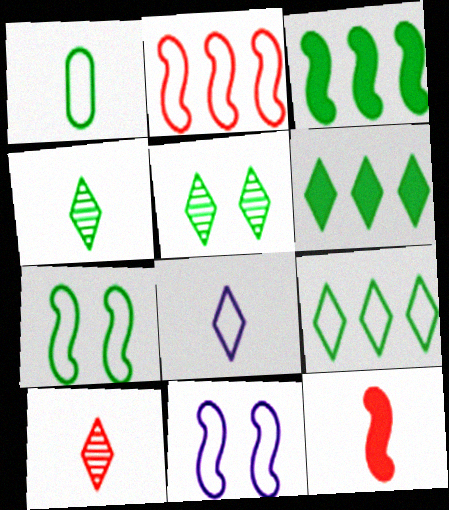[[1, 3, 5], 
[1, 7, 9]]